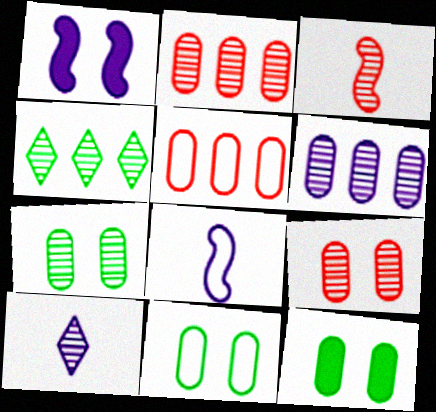[[7, 11, 12]]